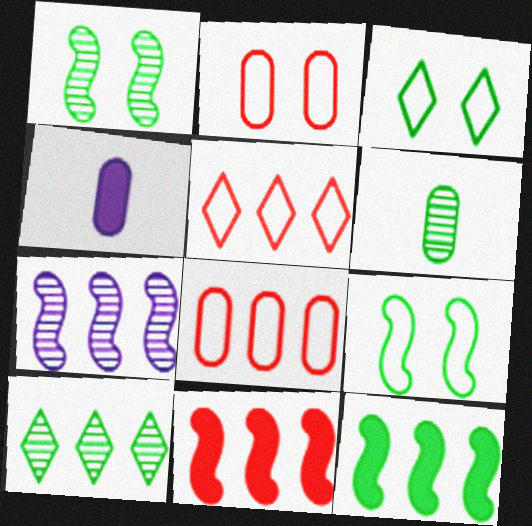[[1, 4, 5], 
[1, 6, 10], 
[3, 6, 12]]